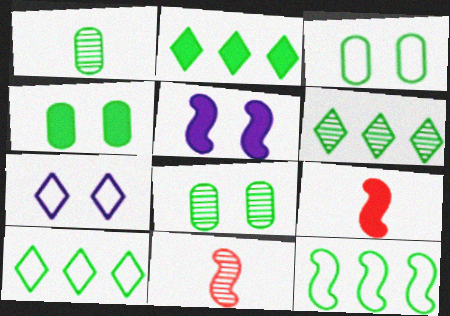[[2, 6, 10], 
[3, 4, 8], 
[5, 11, 12]]